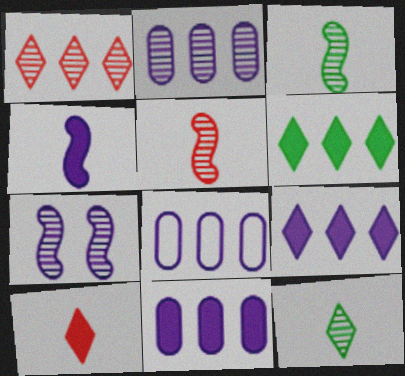[[2, 8, 11]]